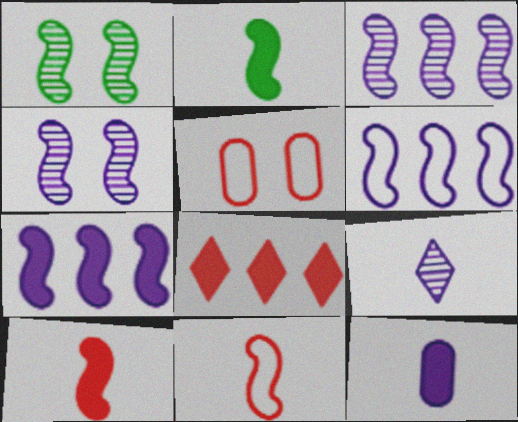[[1, 6, 10], 
[1, 7, 11], 
[3, 6, 7]]